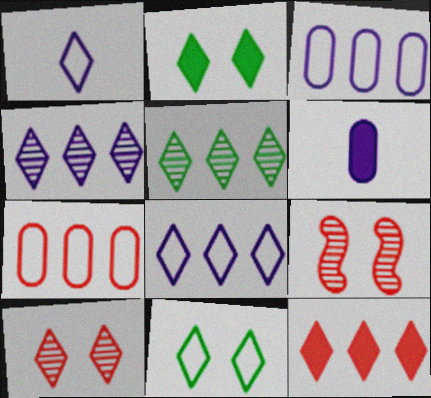[[5, 8, 12]]